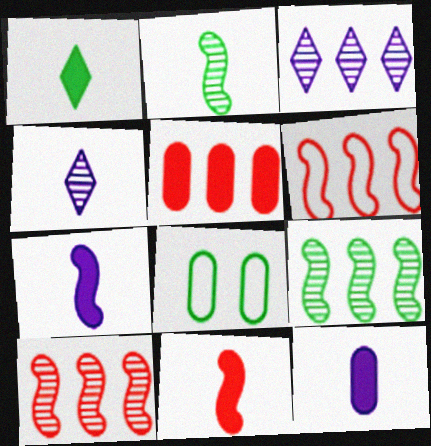[[1, 8, 9], 
[1, 11, 12], 
[3, 8, 11]]